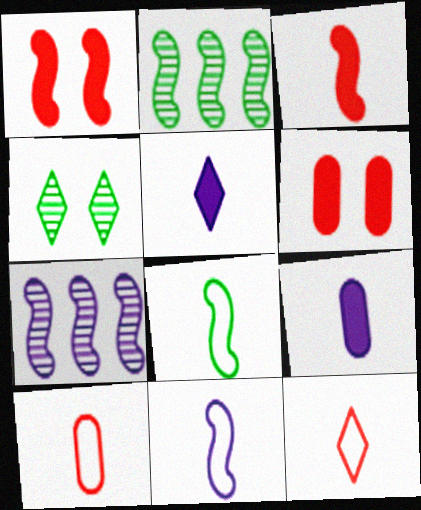[[1, 2, 11], 
[1, 7, 8]]